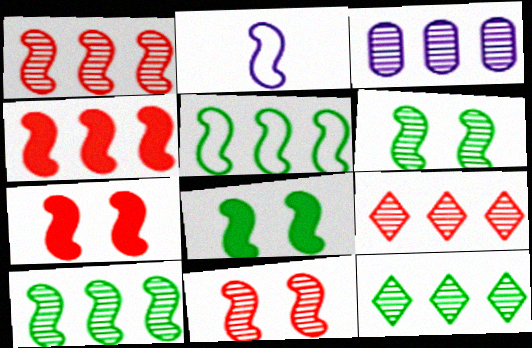[[1, 2, 8], 
[1, 3, 12], 
[2, 4, 6], 
[2, 7, 10], 
[3, 9, 10]]